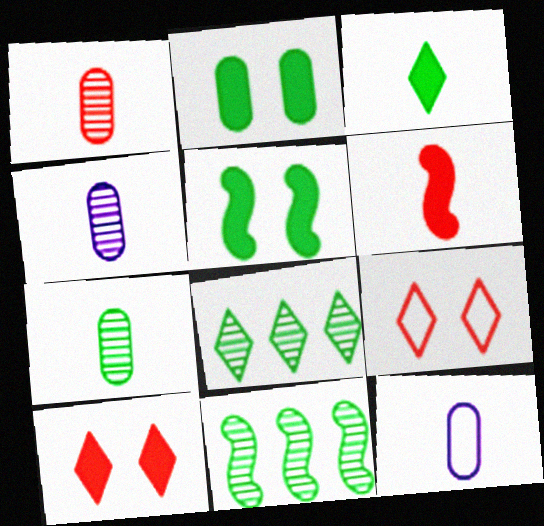[[1, 4, 7], 
[10, 11, 12]]